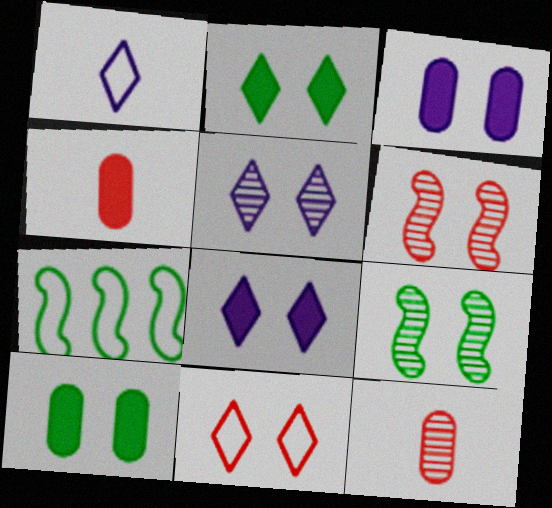[[2, 5, 11], 
[3, 9, 11], 
[4, 5, 7], 
[7, 8, 12]]